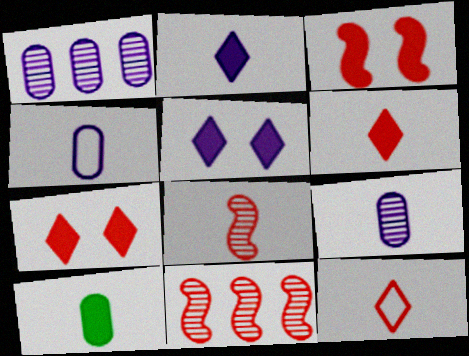[]